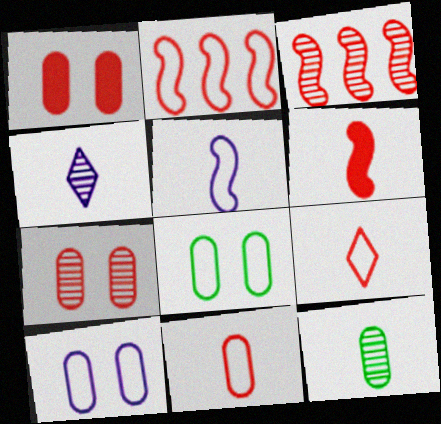[[1, 3, 9]]